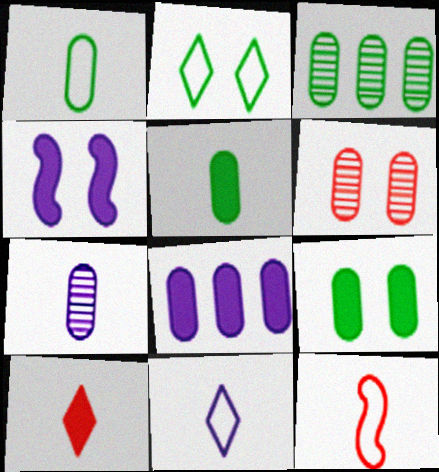[[1, 3, 9], 
[1, 6, 8], 
[1, 11, 12], 
[2, 4, 6], 
[3, 6, 7]]